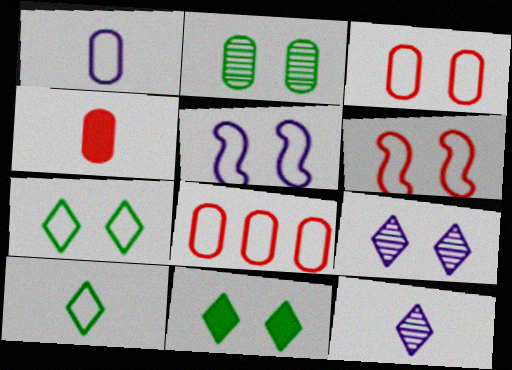[[3, 5, 7], 
[5, 8, 10]]